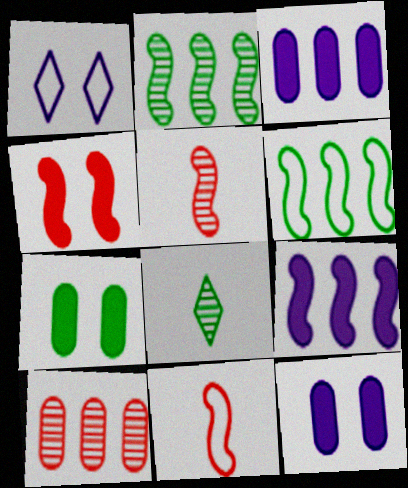[[6, 7, 8]]